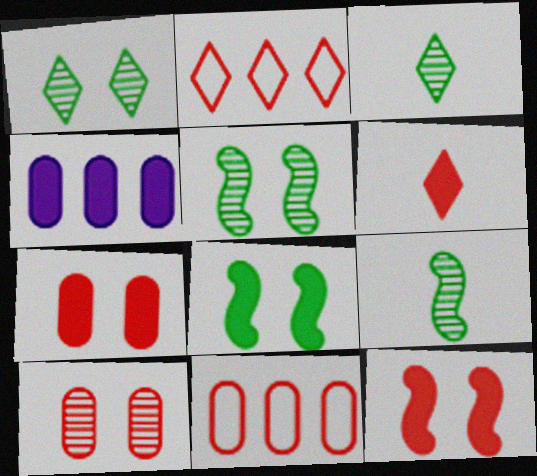[[4, 6, 8]]